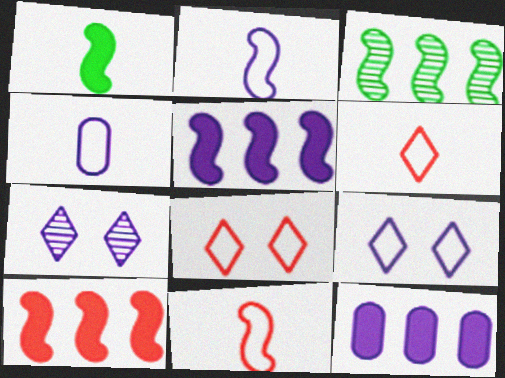[[2, 7, 12], 
[4, 5, 7]]